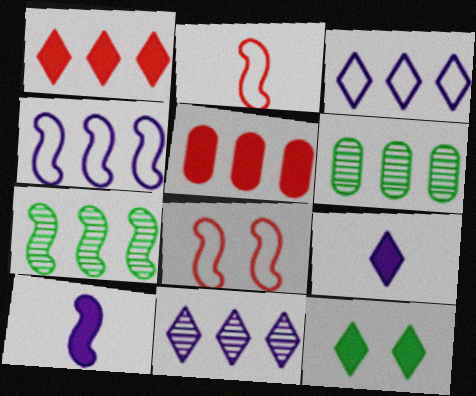[[1, 4, 6], 
[1, 9, 12], 
[3, 5, 7], 
[5, 10, 12], 
[6, 8, 9], 
[7, 8, 10]]